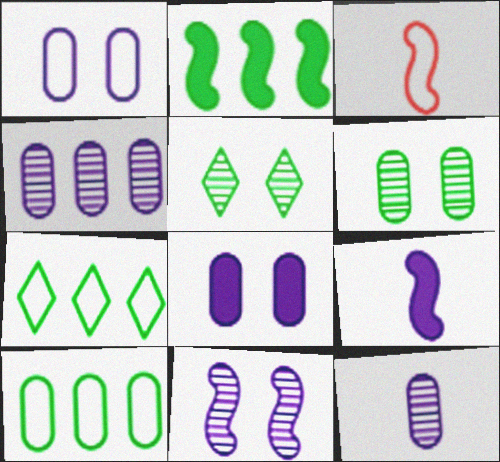[[1, 3, 7], 
[2, 3, 11]]